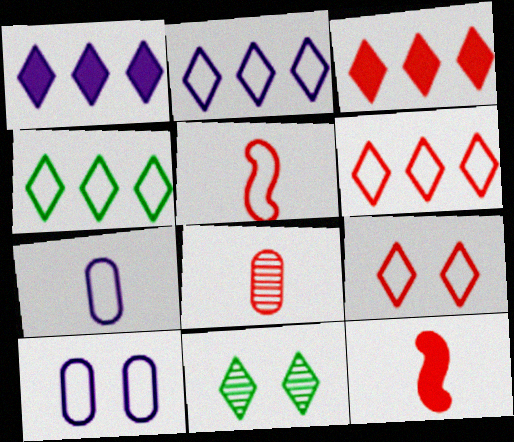[[2, 4, 6], 
[4, 5, 10]]